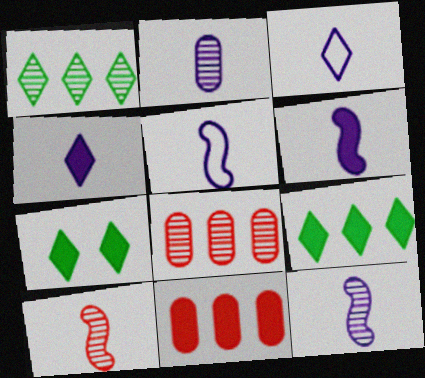[[2, 3, 6], 
[2, 4, 5], 
[5, 6, 12], 
[5, 7, 8], 
[6, 7, 11]]